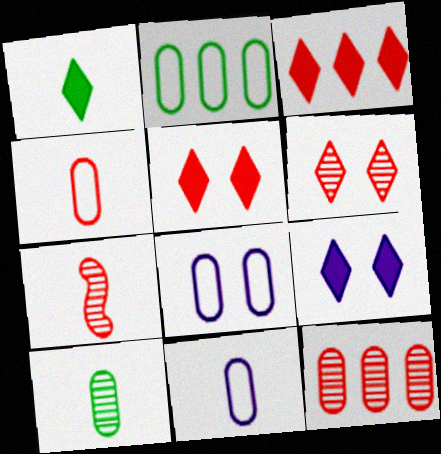[[1, 3, 9], 
[1, 7, 11], 
[2, 4, 8], 
[2, 7, 9], 
[6, 7, 12]]